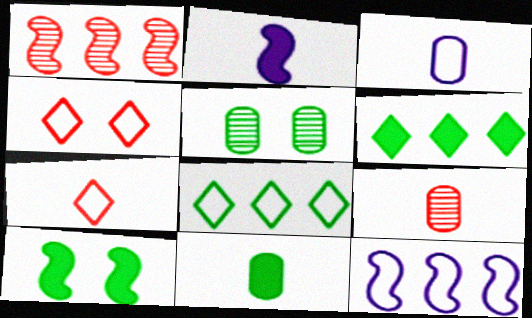[[3, 9, 11], 
[6, 10, 11]]